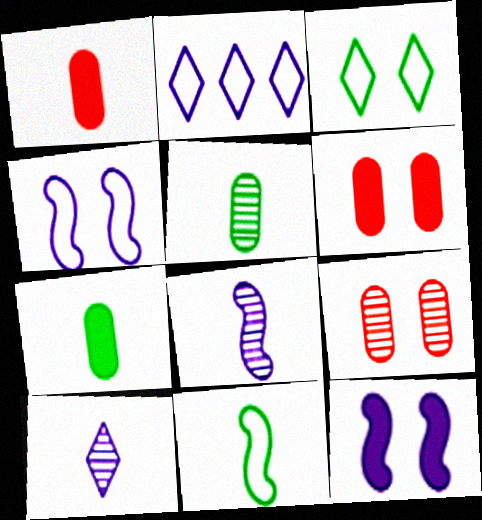[[1, 10, 11], 
[3, 9, 12]]